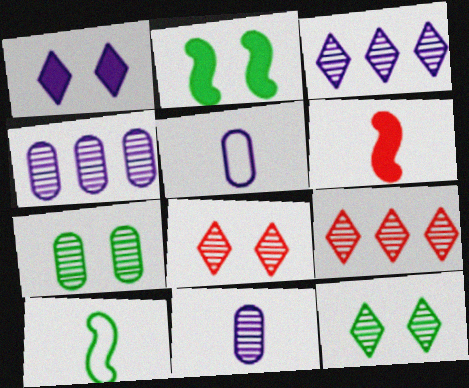[[2, 5, 9]]